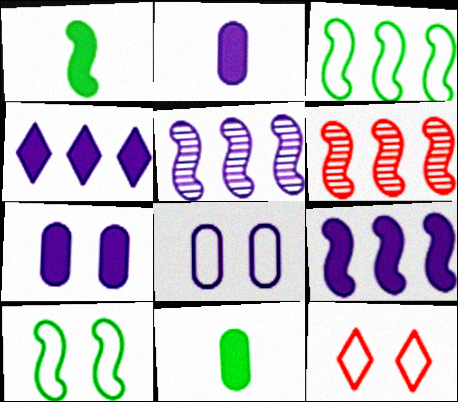[[3, 6, 9], 
[5, 11, 12], 
[8, 10, 12]]